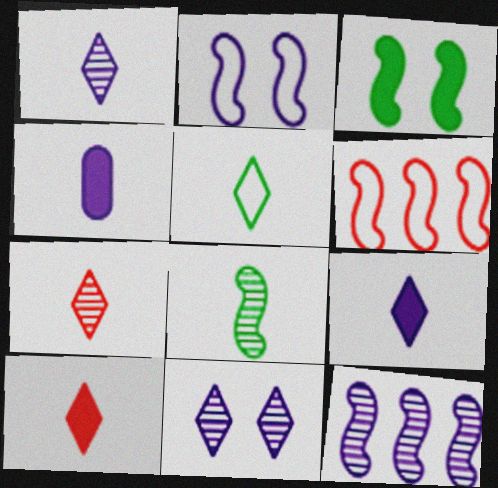[[1, 5, 10], 
[5, 7, 9]]